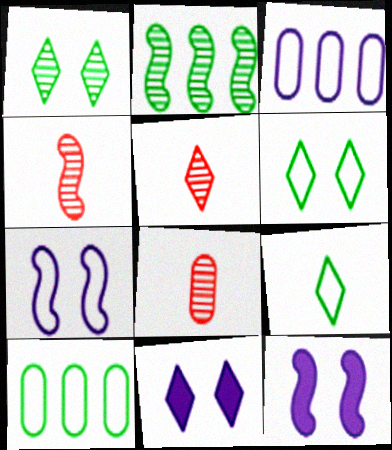[[4, 5, 8], 
[4, 10, 11], 
[5, 10, 12]]